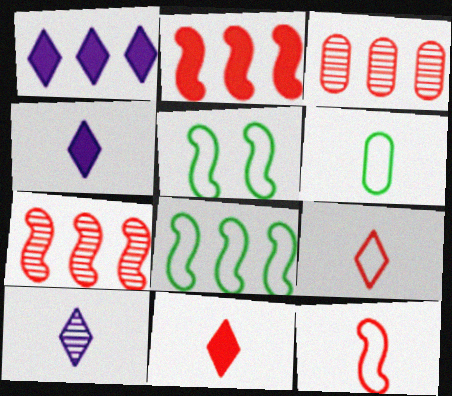[[1, 3, 8], 
[3, 4, 5]]